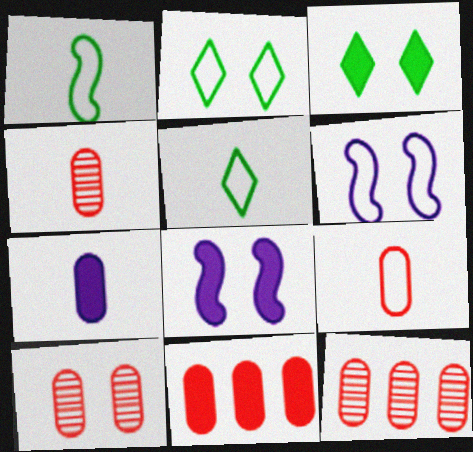[[2, 8, 10], 
[3, 6, 10], 
[4, 10, 12], 
[5, 8, 12], 
[9, 10, 11]]